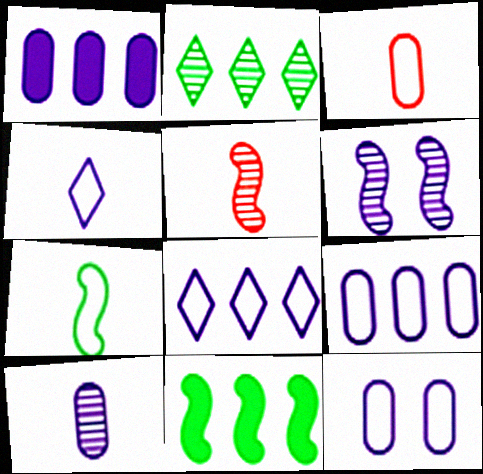[[1, 4, 6], 
[1, 10, 12], 
[3, 4, 7]]